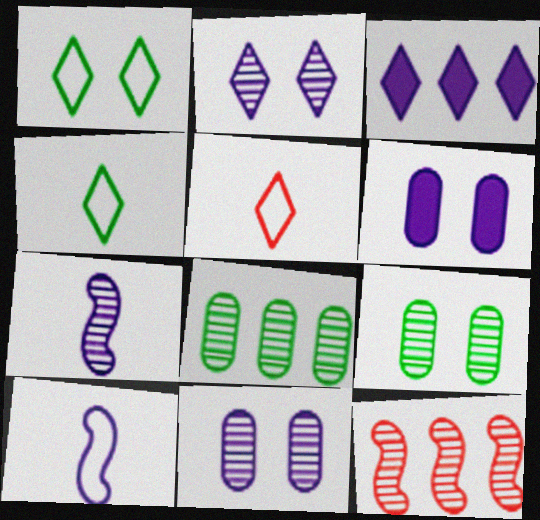[[3, 10, 11], 
[4, 6, 12]]